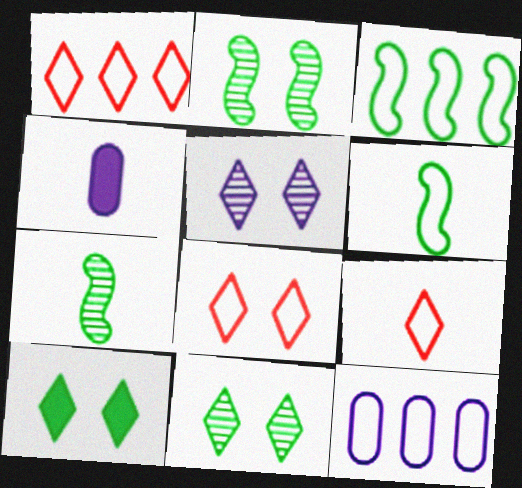[[1, 2, 4], 
[1, 3, 12], 
[1, 8, 9], 
[4, 7, 9], 
[5, 8, 10], 
[6, 8, 12]]